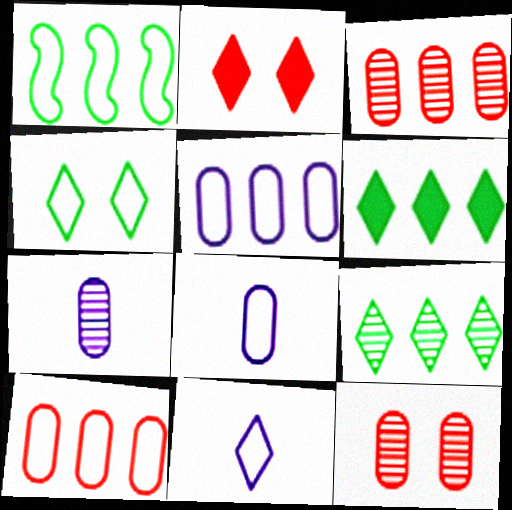[[1, 2, 7], 
[2, 9, 11]]